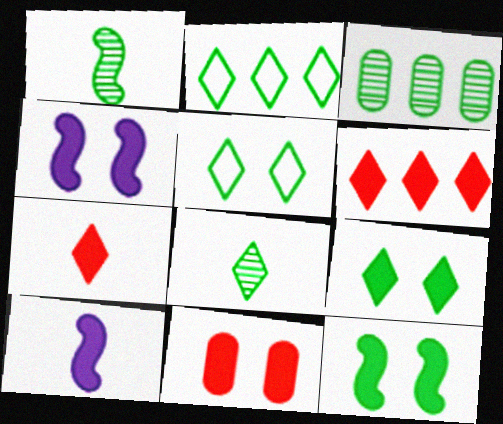[[2, 8, 9], 
[4, 9, 11]]